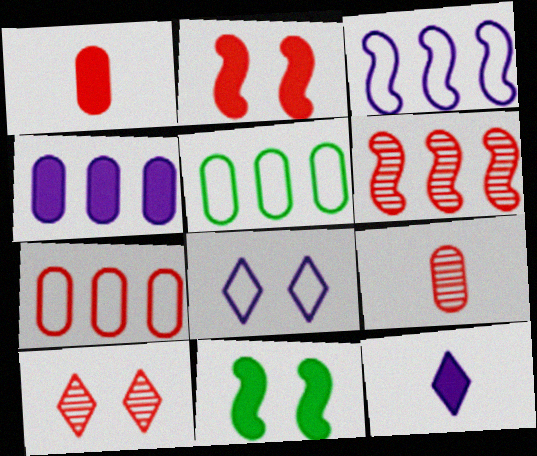[[6, 9, 10]]